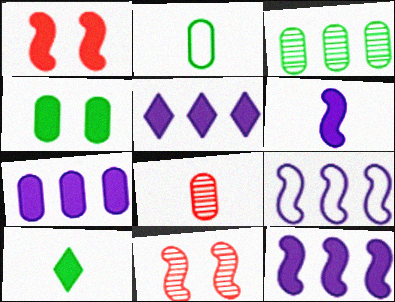[[1, 7, 10], 
[2, 3, 4], 
[2, 5, 11], 
[5, 7, 12]]